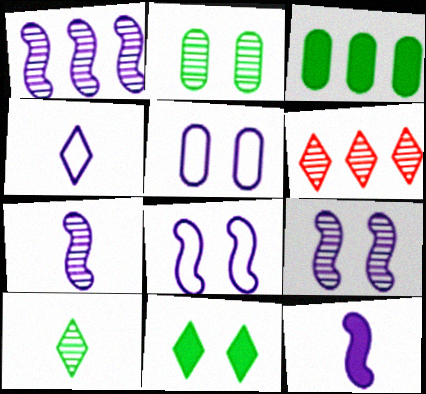[[1, 7, 9], 
[1, 8, 12], 
[2, 6, 7], 
[4, 6, 11]]